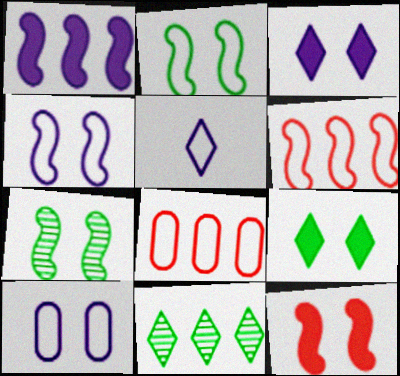[[1, 8, 11], 
[2, 5, 8], 
[4, 7, 12]]